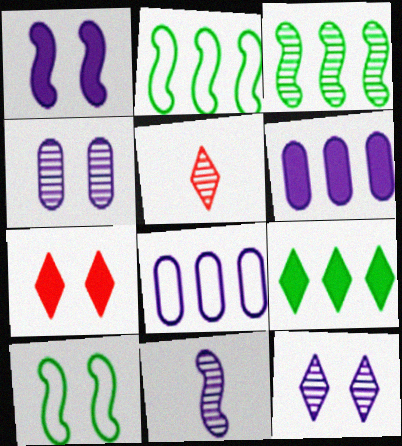[[3, 4, 5], 
[4, 7, 10], 
[5, 6, 10]]